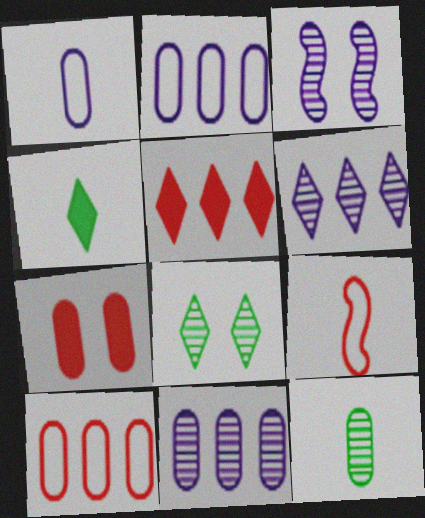[[2, 7, 12], 
[3, 4, 10]]